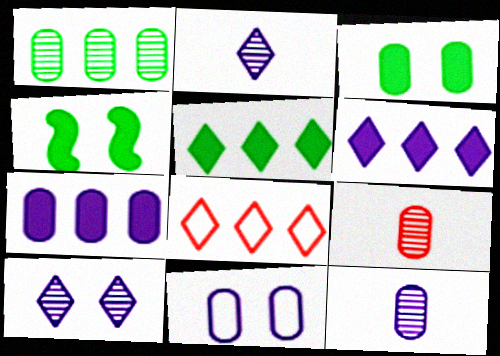[[4, 8, 12], 
[7, 11, 12]]